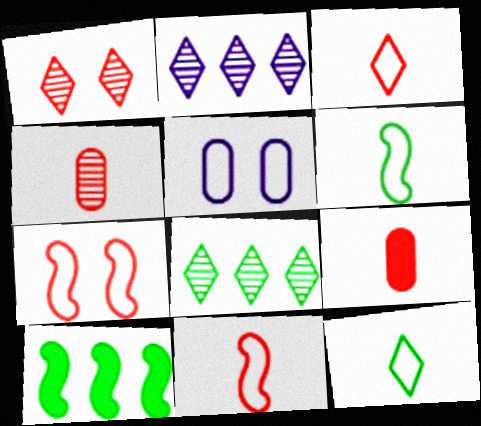[]